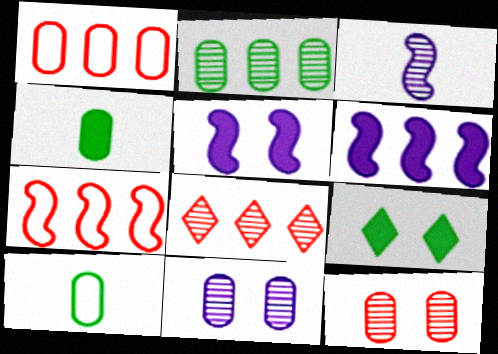[[1, 3, 9], 
[1, 4, 11], 
[5, 8, 10]]